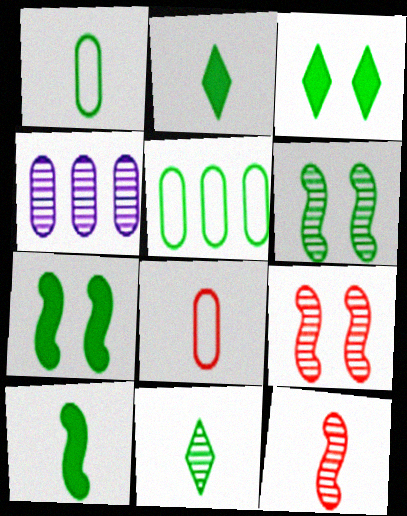[[1, 10, 11], 
[2, 5, 6], 
[4, 9, 11], 
[5, 7, 11]]